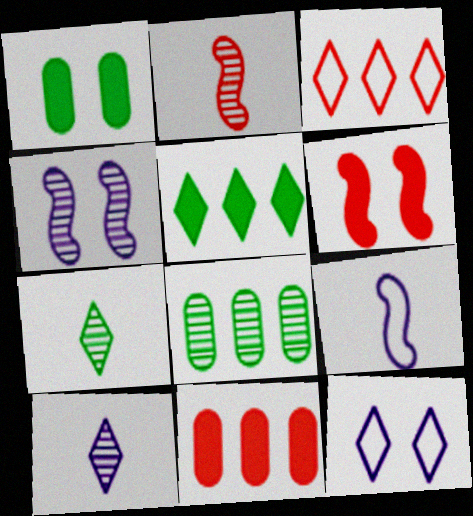[]